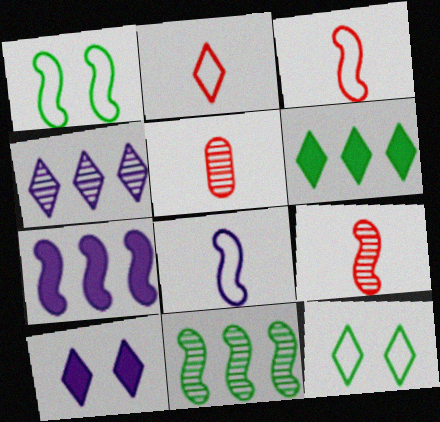[[1, 7, 9], 
[5, 7, 12]]